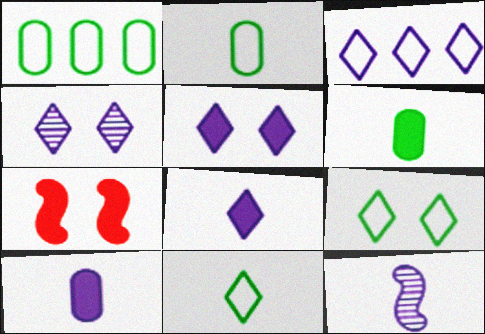[[3, 4, 8]]